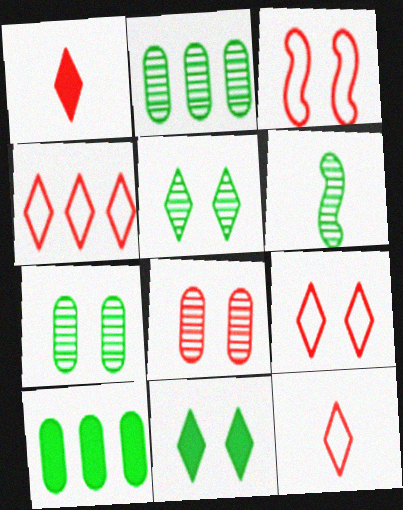[[2, 5, 6], 
[4, 9, 12]]